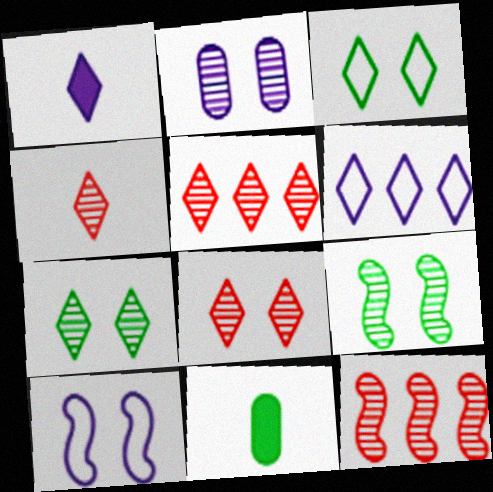[[1, 3, 5], 
[2, 8, 9], 
[4, 5, 8], 
[5, 10, 11]]